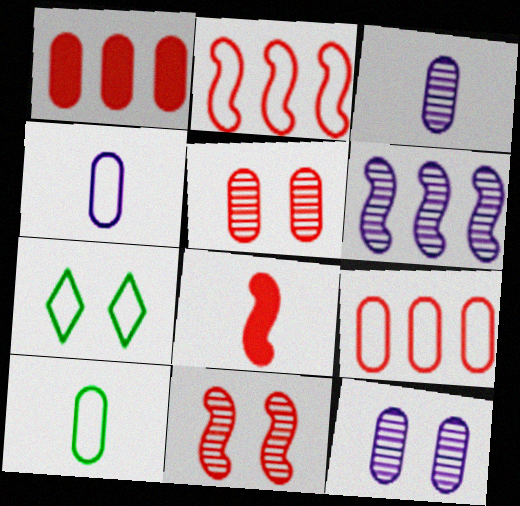[[1, 10, 12], 
[2, 4, 7], 
[2, 8, 11]]